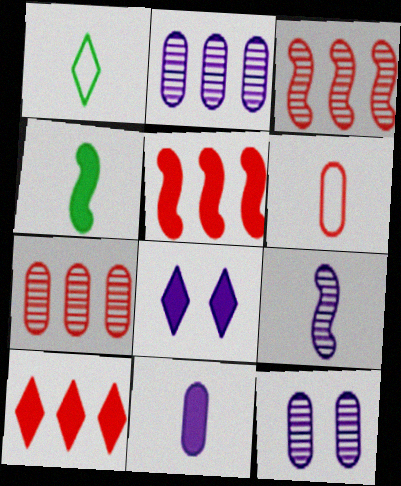[[1, 5, 12]]